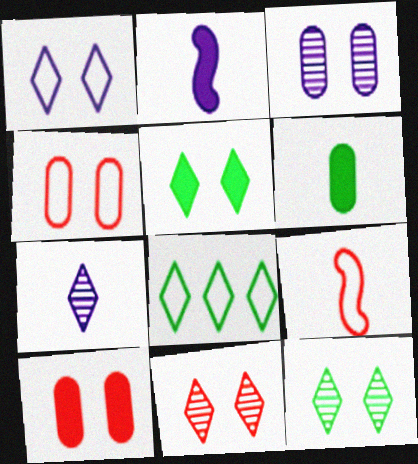[[1, 5, 11], 
[6, 7, 9]]